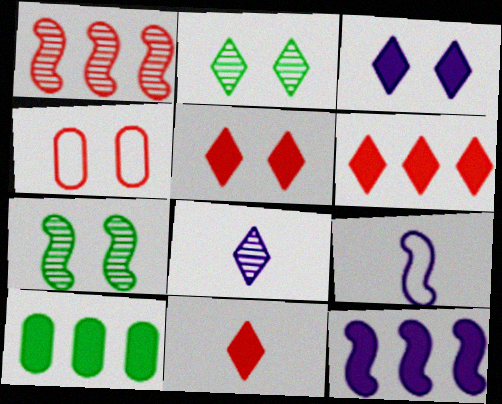[[1, 4, 11], 
[3, 4, 7], 
[5, 6, 11], 
[6, 10, 12]]